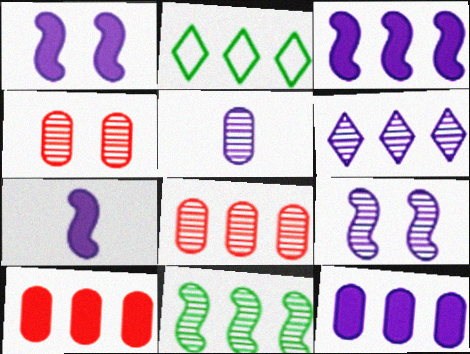[[1, 3, 7], 
[2, 3, 8], 
[2, 4, 7], 
[5, 6, 9], 
[6, 8, 11]]